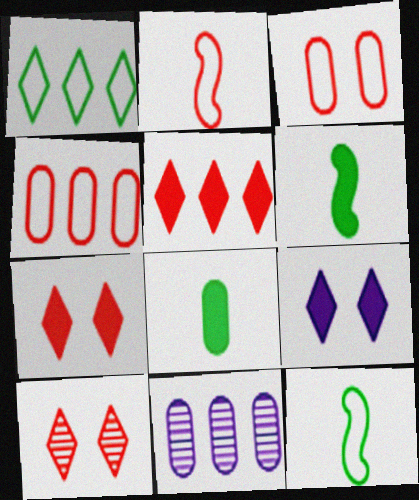[[3, 8, 11], 
[7, 11, 12]]